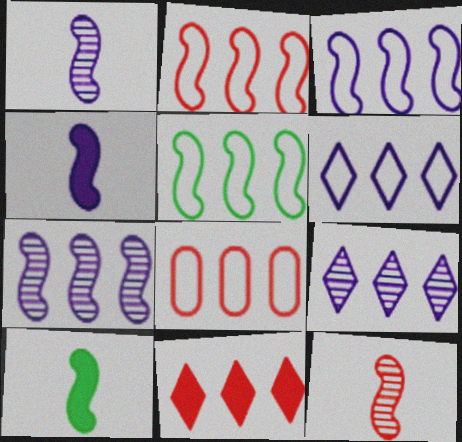[[2, 3, 5], 
[5, 6, 8]]